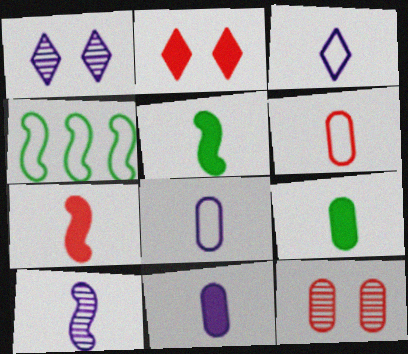[[3, 10, 11]]